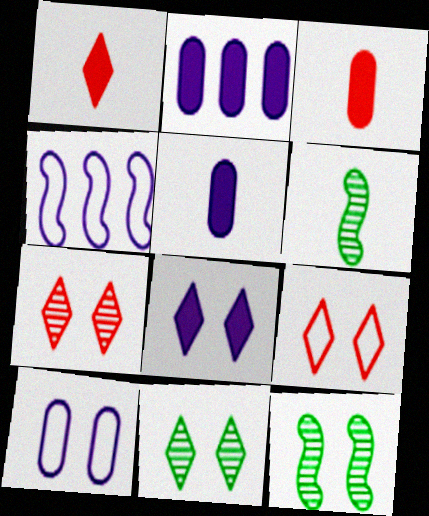[[2, 6, 9], 
[3, 4, 11], 
[8, 9, 11]]